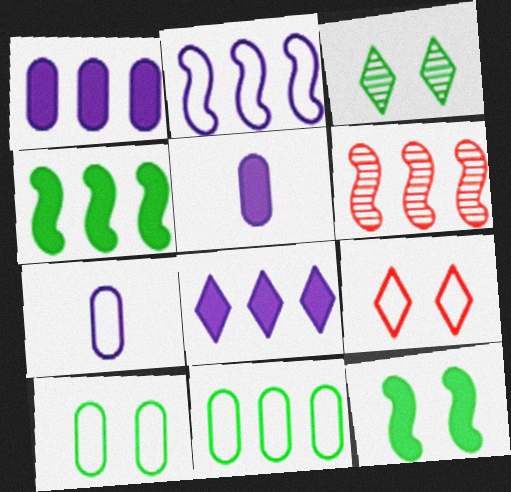[[2, 4, 6], 
[3, 10, 12], 
[6, 8, 11]]